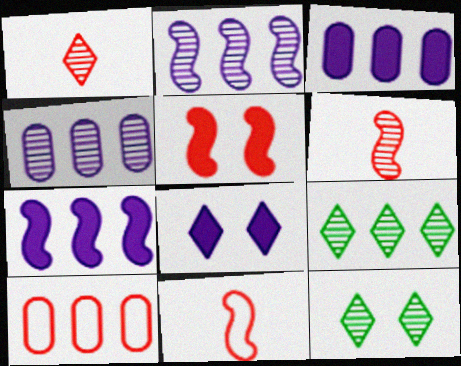[[1, 5, 10], 
[3, 11, 12], 
[4, 6, 12], 
[7, 9, 10]]